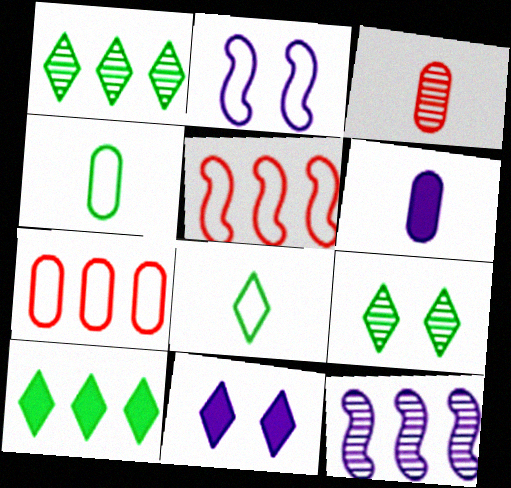[[2, 3, 10], 
[2, 7, 8], 
[3, 4, 6], 
[3, 9, 12], 
[5, 6, 9], 
[7, 10, 12], 
[8, 9, 10]]